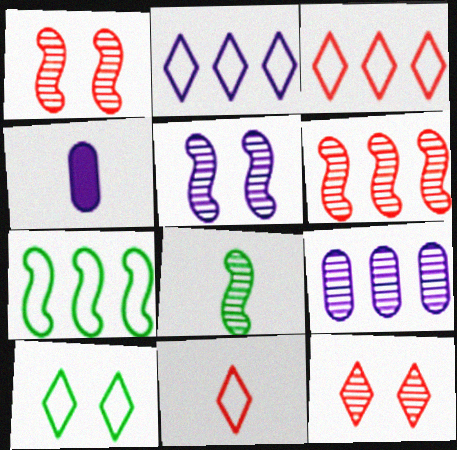[[2, 4, 5], 
[2, 10, 11], 
[4, 6, 10], 
[4, 7, 12], 
[4, 8, 11], 
[5, 6, 8], 
[8, 9, 12]]